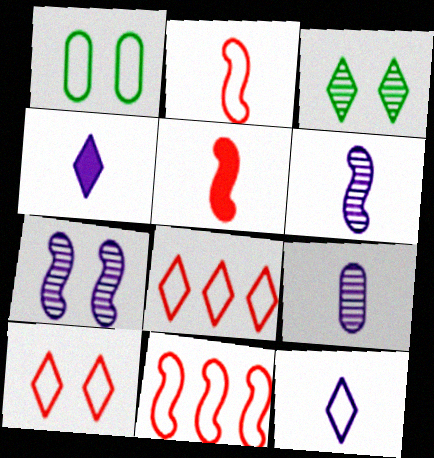[[1, 11, 12], 
[3, 4, 8]]